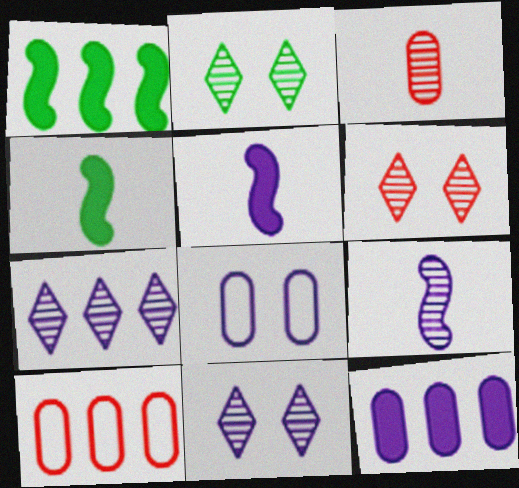[[1, 7, 10], 
[2, 5, 10], 
[2, 6, 11], 
[4, 10, 11], 
[5, 7, 8]]